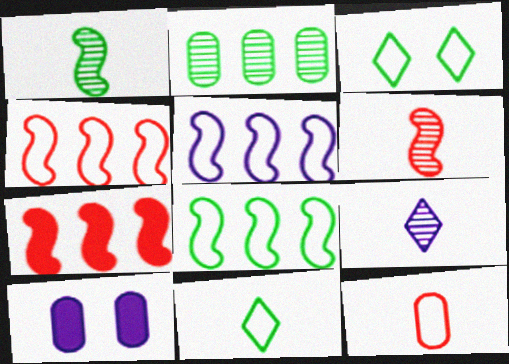[[2, 10, 12], 
[3, 5, 12], 
[4, 5, 8], 
[5, 9, 10]]